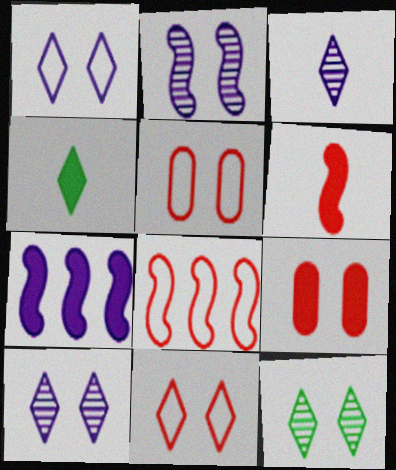[[4, 7, 9]]